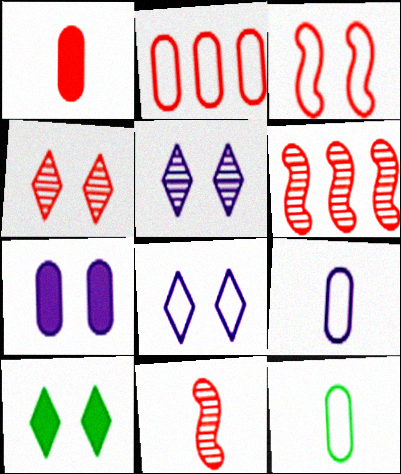[[4, 8, 10], 
[6, 9, 10]]